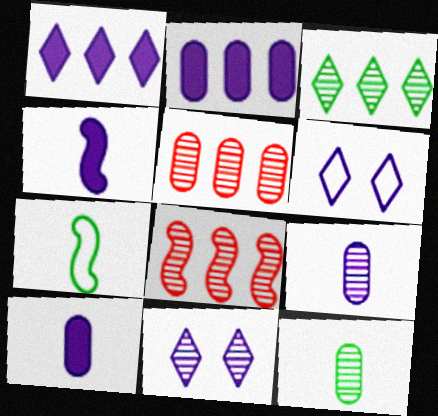[[8, 11, 12]]